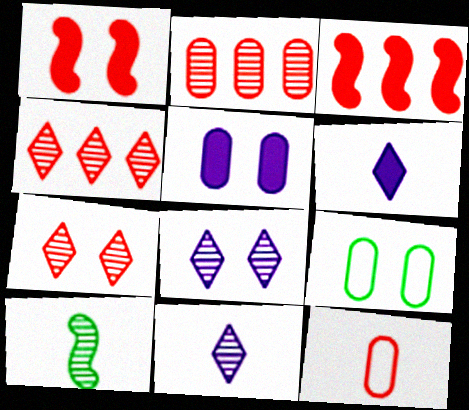[[1, 4, 12], 
[1, 8, 9], 
[2, 8, 10], 
[3, 7, 12], 
[3, 9, 11], 
[6, 10, 12]]